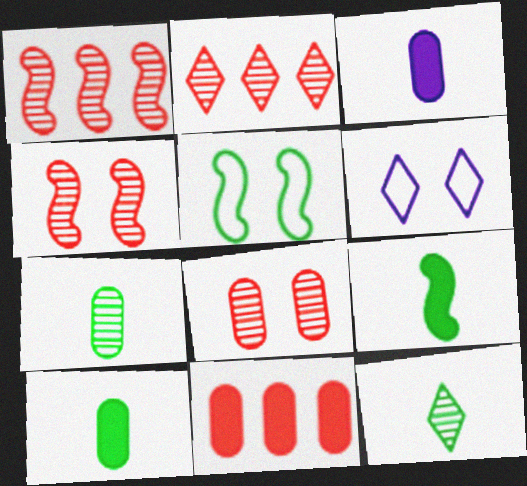[[1, 6, 10], 
[2, 3, 5]]